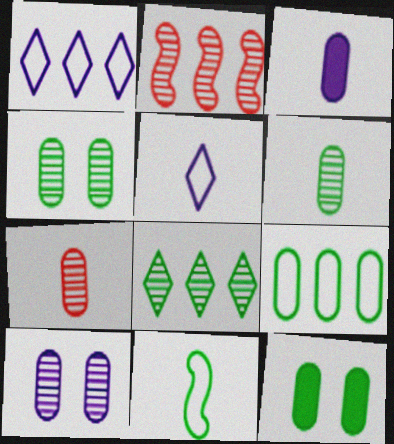[[2, 5, 12], 
[6, 9, 12], 
[8, 11, 12]]